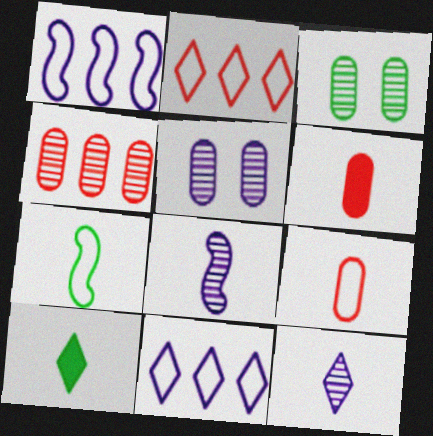[[6, 7, 12], 
[8, 9, 10]]